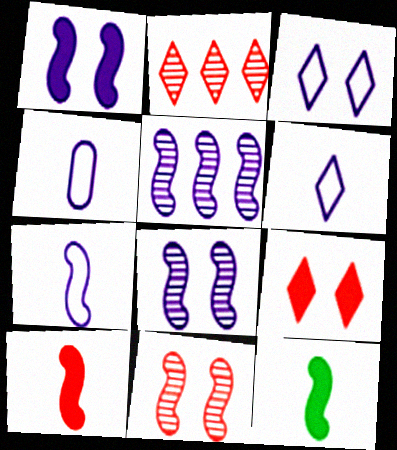[[1, 5, 7], 
[4, 6, 7]]